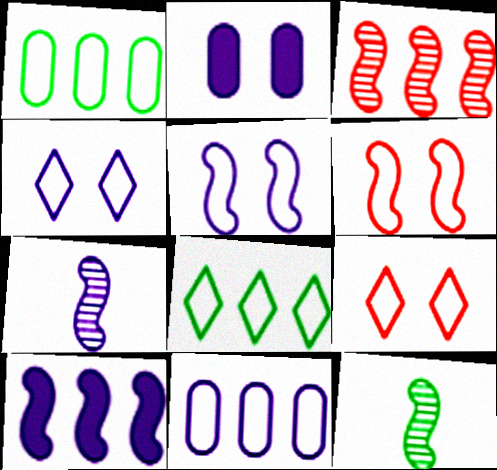[[5, 7, 10], 
[6, 10, 12]]